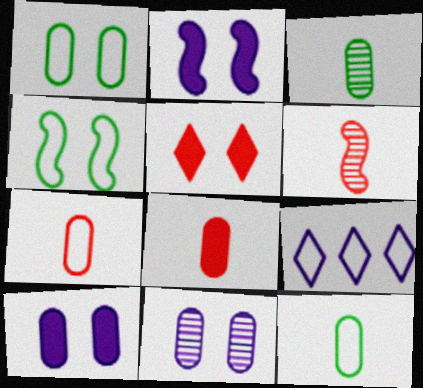[[4, 5, 11], 
[4, 7, 9]]